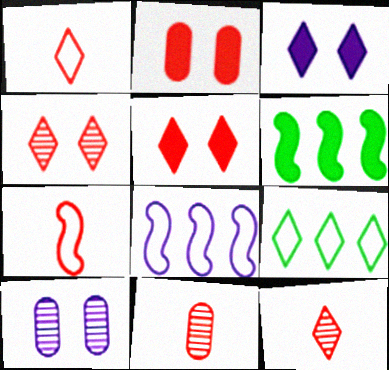[[1, 6, 10], 
[3, 9, 12]]